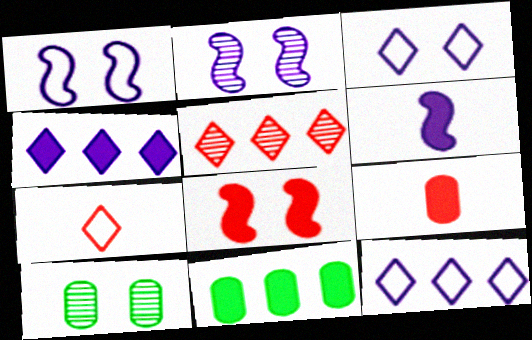[[2, 7, 11], 
[3, 8, 10]]